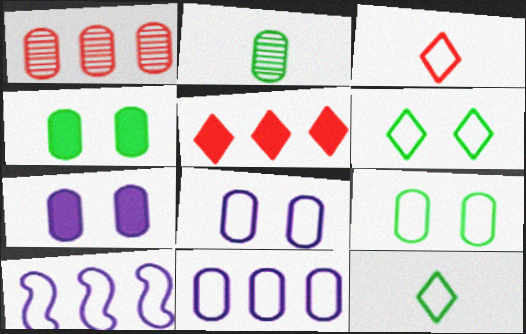[[3, 9, 10]]